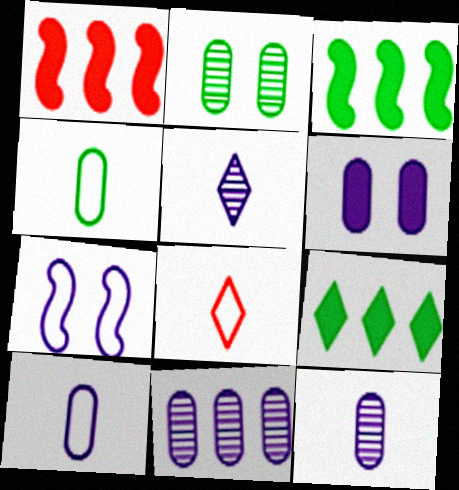[[6, 10, 11]]